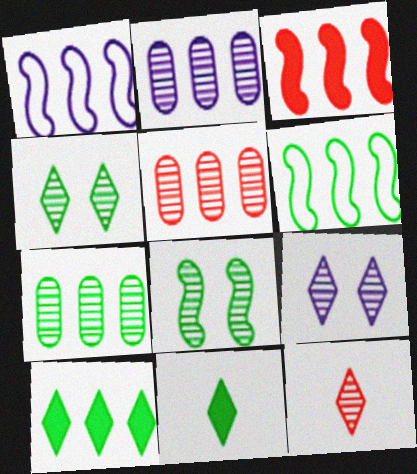[[1, 5, 10], 
[2, 5, 7], 
[2, 8, 12], 
[6, 7, 10]]